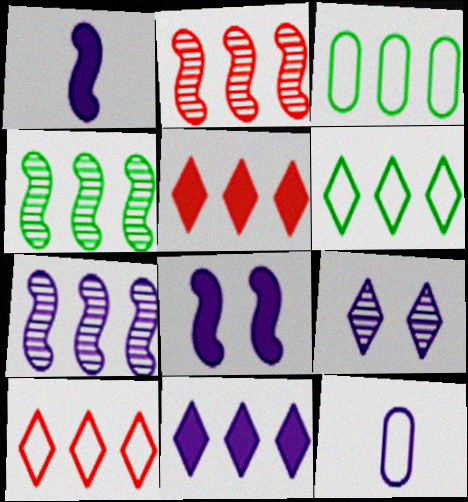[[2, 3, 11], 
[2, 4, 7], 
[3, 5, 7]]